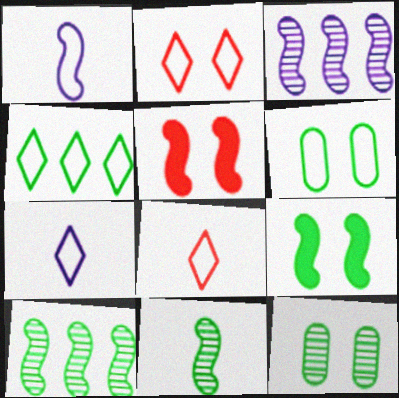[[1, 5, 10], 
[2, 4, 7]]